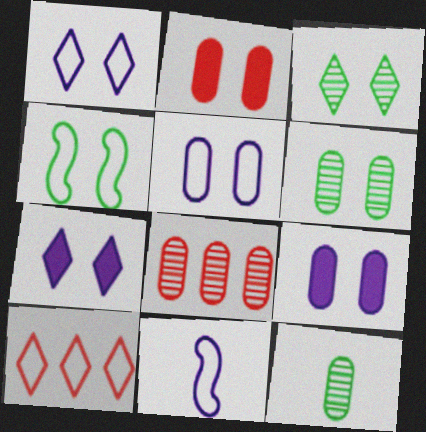[[2, 5, 6]]